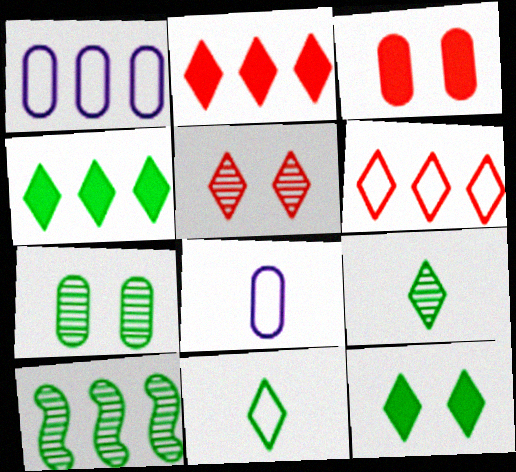[[1, 2, 10], 
[7, 9, 10]]